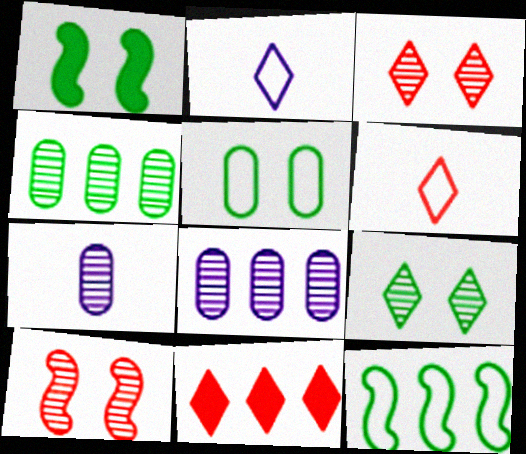[[1, 5, 9], 
[1, 6, 8], 
[2, 9, 11], 
[3, 6, 11], 
[8, 11, 12]]